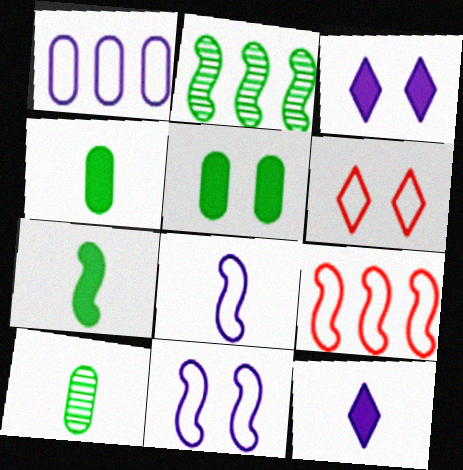[[3, 9, 10]]